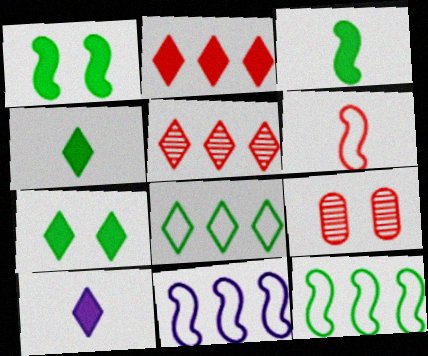[[2, 6, 9], 
[2, 7, 10], 
[4, 9, 11], 
[9, 10, 12]]